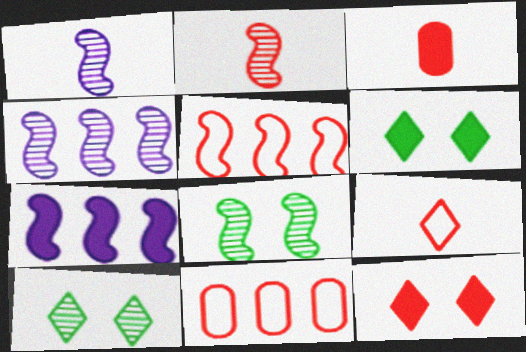[[1, 6, 11], 
[2, 3, 9], 
[2, 4, 8], 
[2, 11, 12], 
[3, 6, 7]]